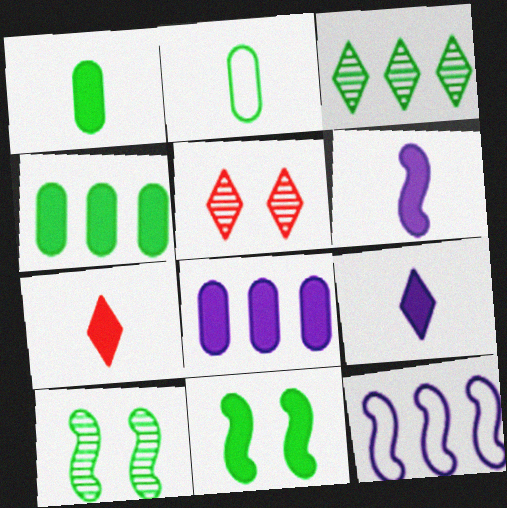[[1, 5, 12], 
[1, 6, 7], 
[2, 3, 11], 
[7, 8, 11]]